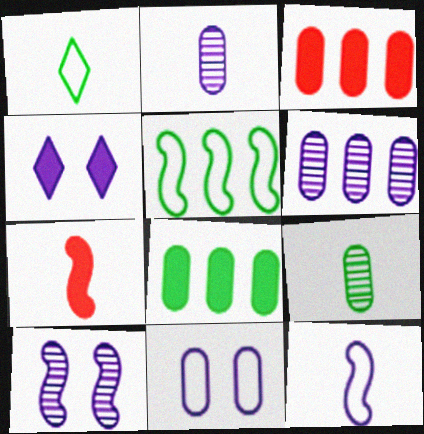[[1, 2, 7], 
[1, 3, 10], 
[3, 9, 11], 
[4, 6, 12], 
[4, 7, 8], 
[4, 10, 11], 
[5, 7, 10]]